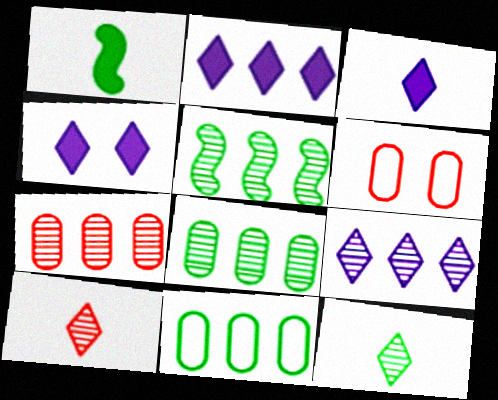[[1, 6, 9], 
[2, 3, 4], 
[3, 5, 6], 
[5, 7, 9]]